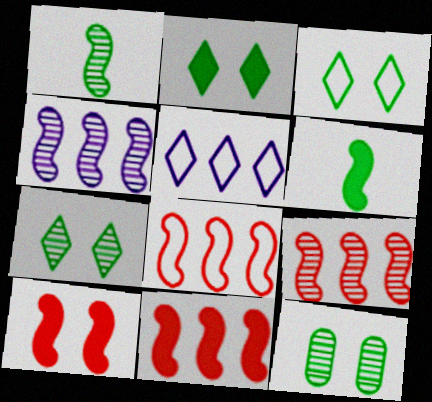[[2, 3, 7], 
[8, 9, 11]]